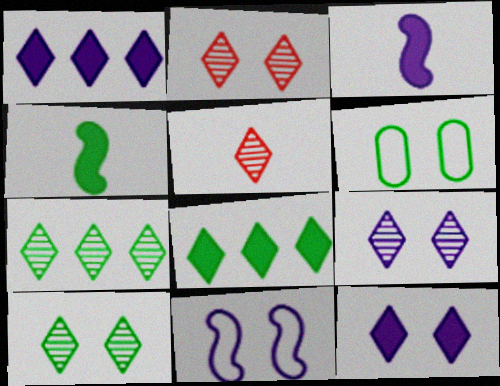[[2, 9, 10], 
[4, 6, 7], 
[5, 7, 9]]